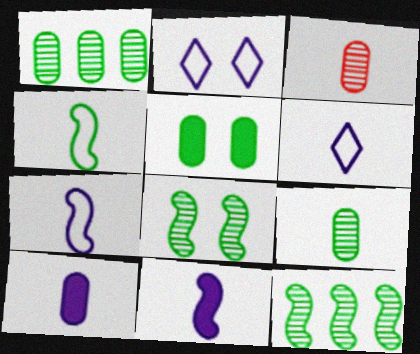[]